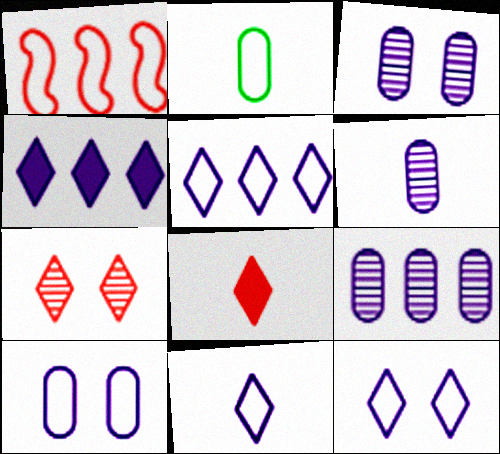[[1, 2, 12], 
[3, 6, 9], 
[5, 11, 12]]